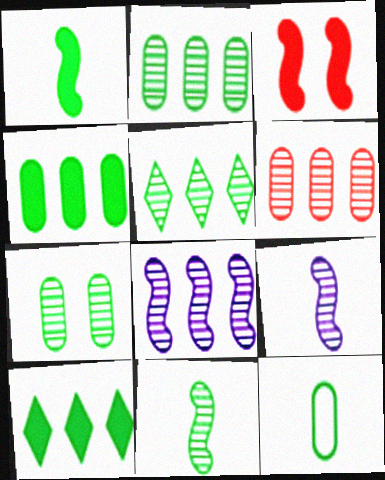[[4, 7, 12], 
[5, 6, 8], 
[5, 7, 11]]